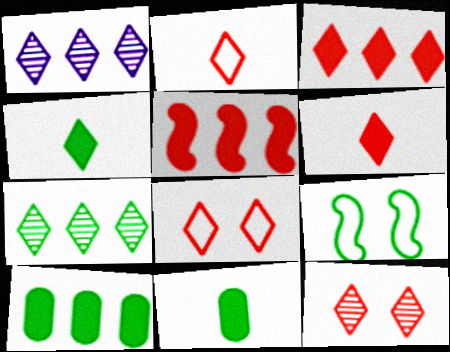[[1, 4, 8], 
[2, 3, 12], 
[7, 9, 11]]